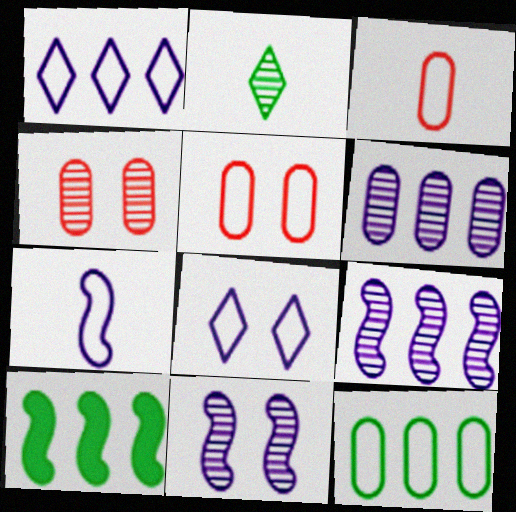[[2, 4, 9]]